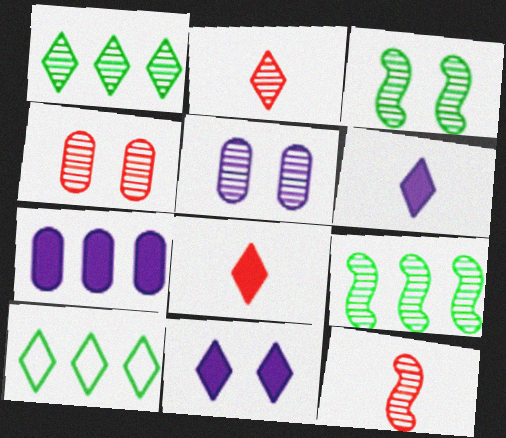[[1, 5, 12], 
[2, 5, 9], 
[2, 10, 11]]